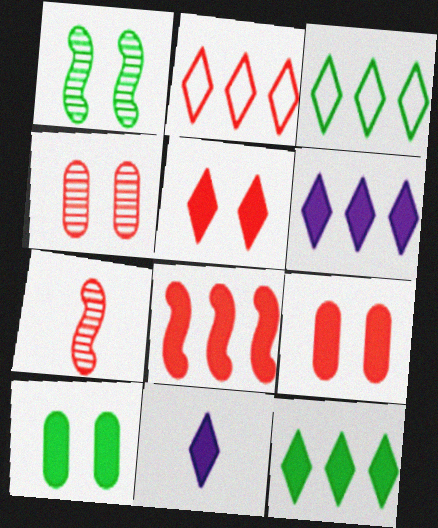[[2, 7, 9], 
[5, 11, 12], 
[8, 10, 11]]